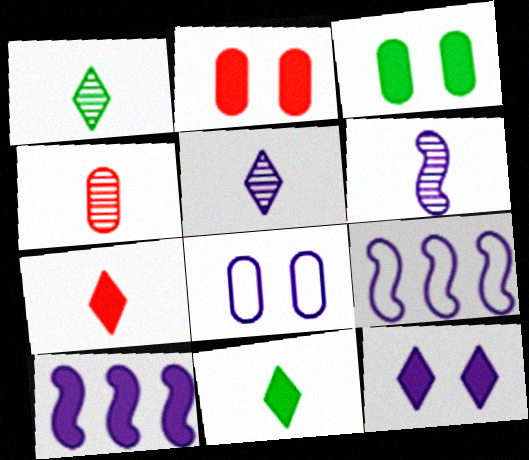[[1, 2, 9], 
[1, 4, 6], 
[2, 10, 11], 
[3, 7, 10], 
[5, 8, 10]]